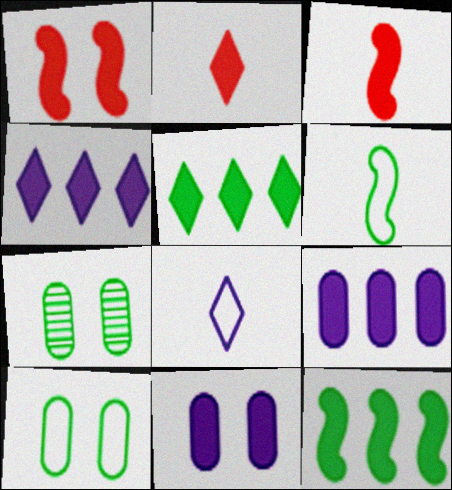[[2, 11, 12], 
[3, 5, 11], 
[5, 6, 7]]